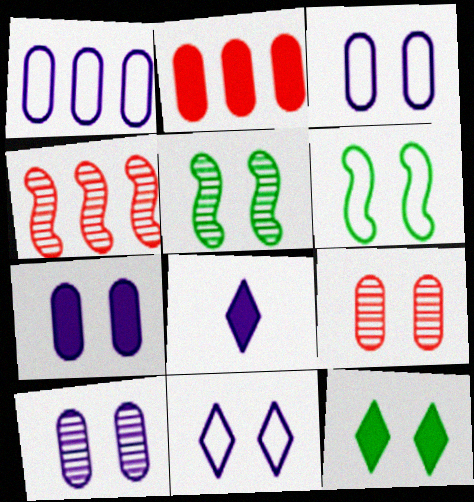[[3, 7, 10]]